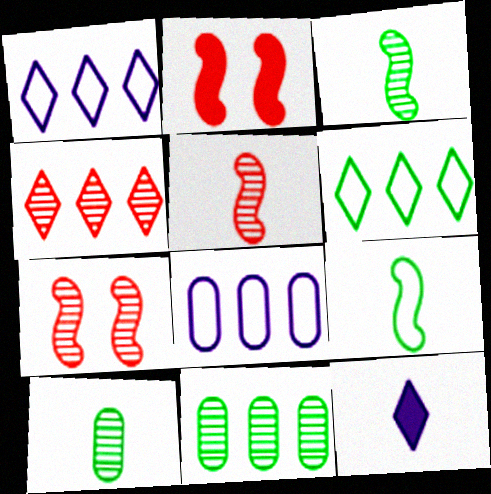[[1, 2, 10]]